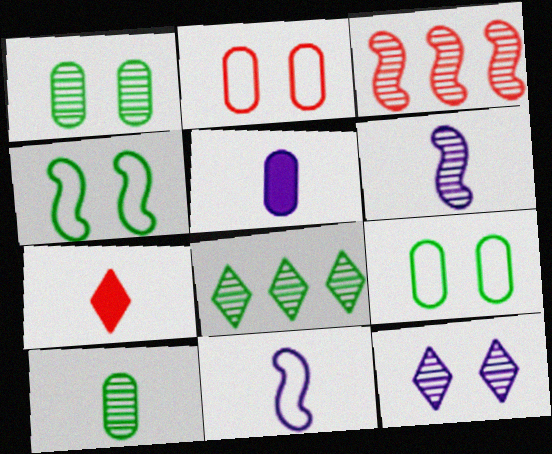[[2, 3, 7], 
[3, 10, 12], 
[7, 10, 11]]